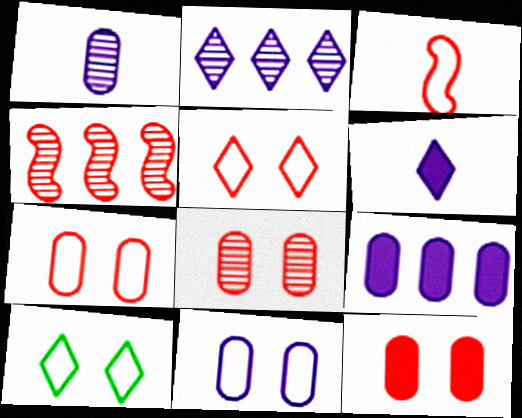[[1, 9, 11], 
[7, 8, 12]]